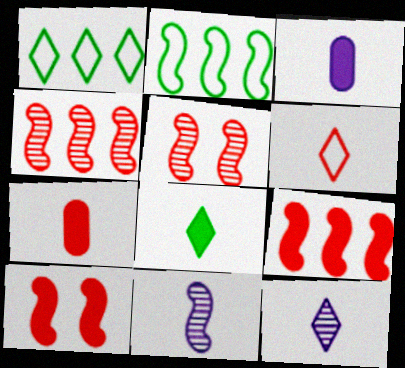[[1, 3, 5], 
[2, 10, 11], 
[6, 8, 12]]